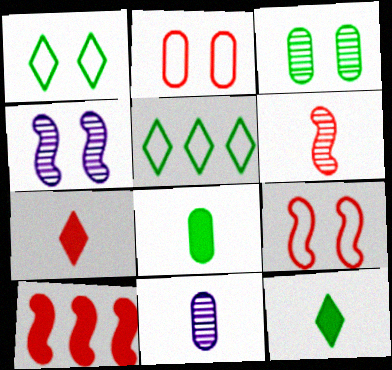[[1, 10, 11], 
[6, 9, 10]]